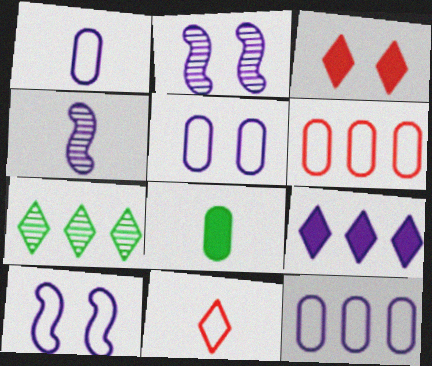[[1, 2, 9], 
[1, 5, 12], 
[4, 5, 9], 
[4, 8, 11]]